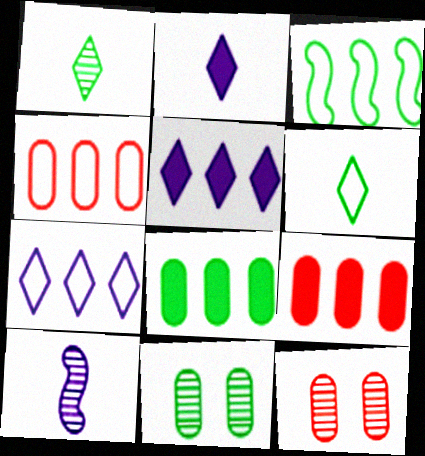[[2, 3, 12], 
[3, 4, 7]]